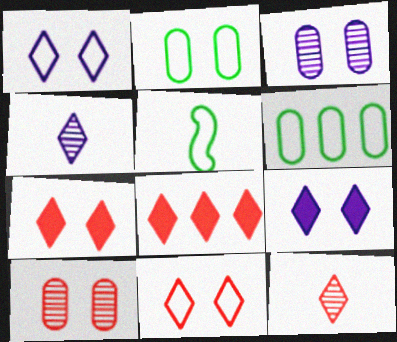[[3, 5, 8], 
[8, 11, 12]]